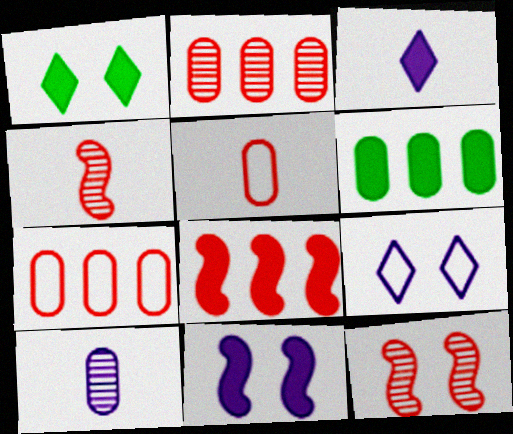[[4, 6, 9]]